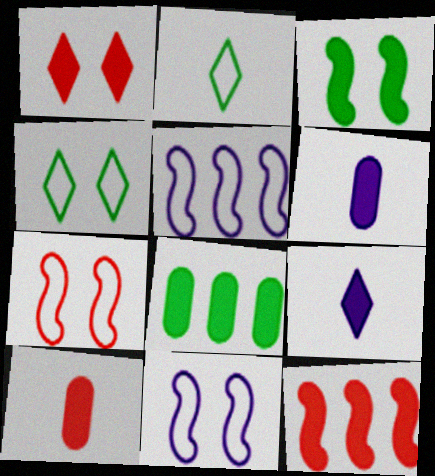[[1, 10, 12]]